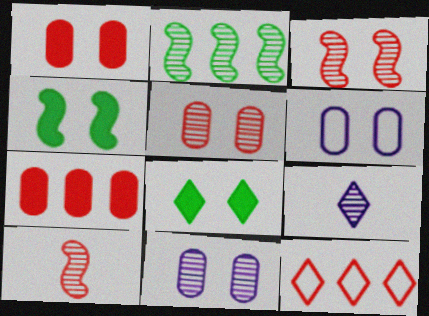[[1, 10, 12], 
[2, 5, 9], 
[3, 6, 8], 
[8, 9, 12]]